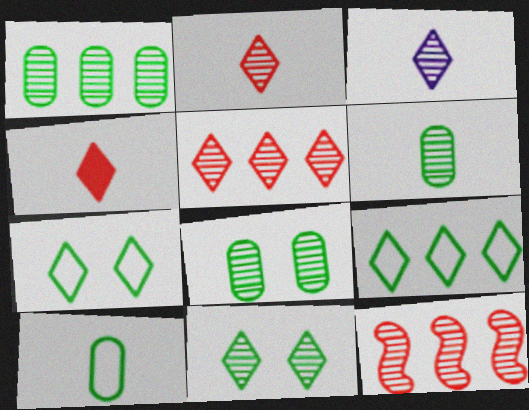[[1, 6, 8], 
[3, 5, 11], 
[3, 8, 12]]